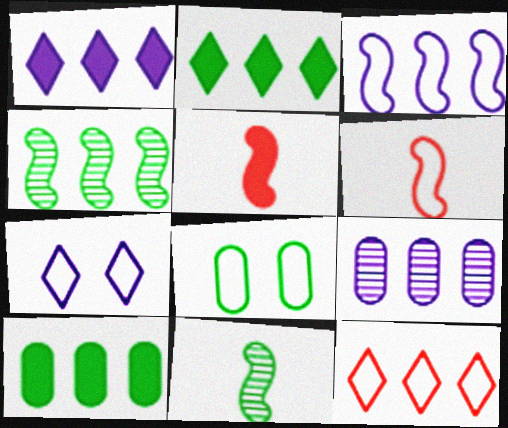[[1, 3, 9], 
[2, 8, 11]]